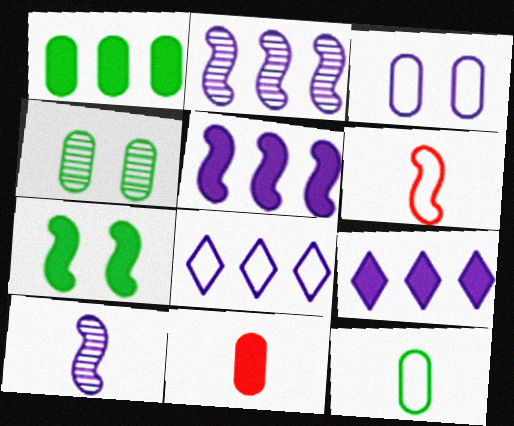[[1, 4, 12], 
[2, 6, 7], 
[3, 9, 10], 
[4, 6, 9], 
[7, 9, 11]]